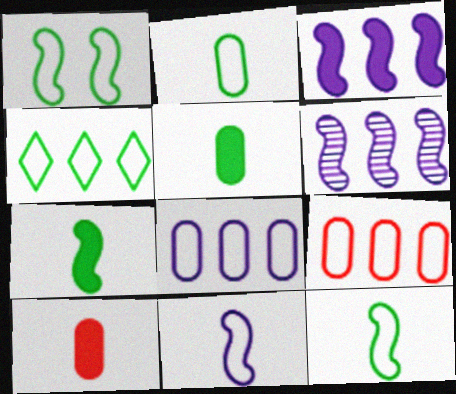[[1, 2, 4]]